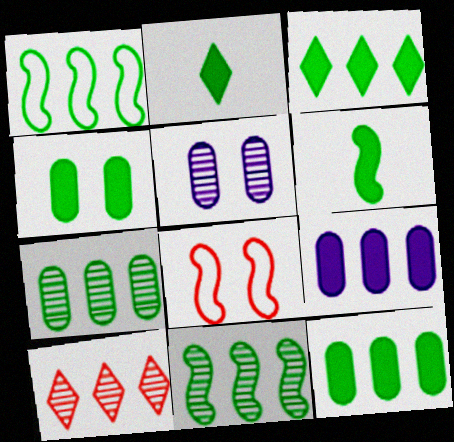[[1, 3, 7], 
[1, 9, 10], 
[3, 4, 6]]